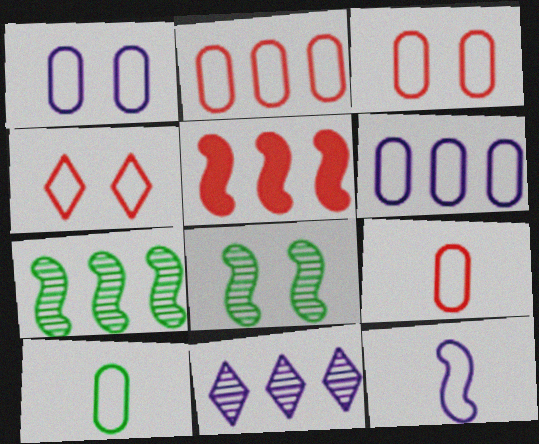[[1, 2, 10], 
[2, 3, 9], 
[3, 6, 10], 
[5, 8, 12]]